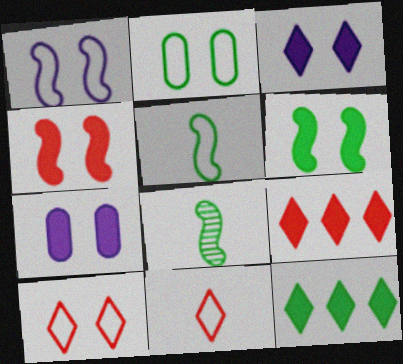[[1, 2, 10], 
[2, 8, 12]]